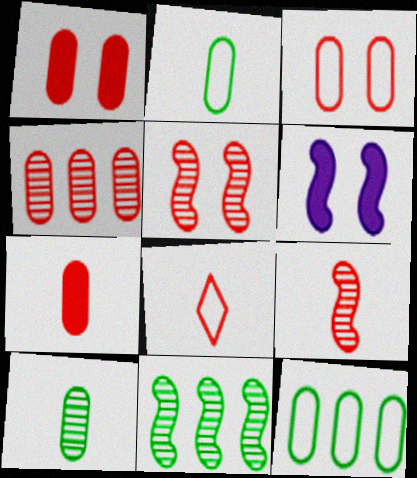[[3, 4, 7], 
[7, 8, 9]]